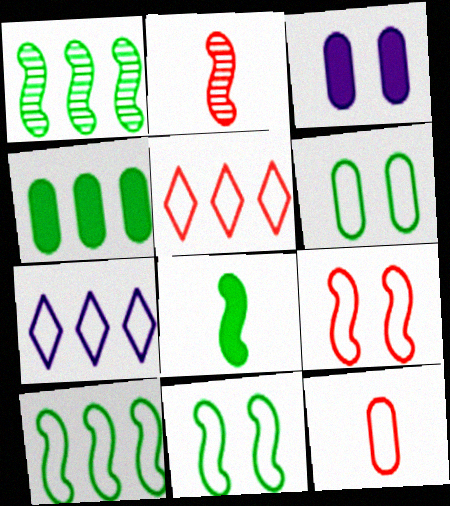[[1, 8, 11], 
[5, 9, 12], 
[7, 11, 12]]